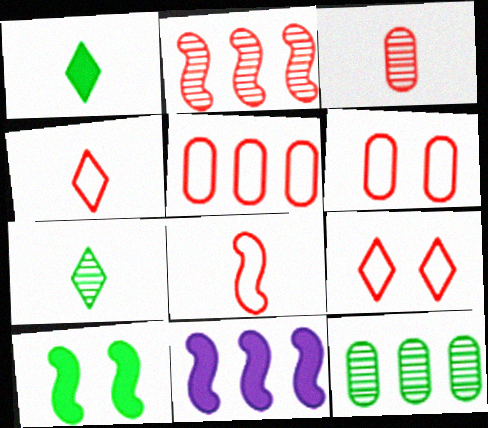[[5, 8, 9], 
[6, 7, 11]]